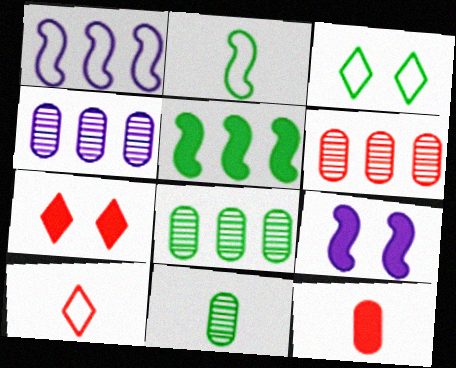[[1, 7, 11], 
[2, 4, 7], 
[3, 5, 11], 
[4, 6, 8], 
[8, 9, 10]]